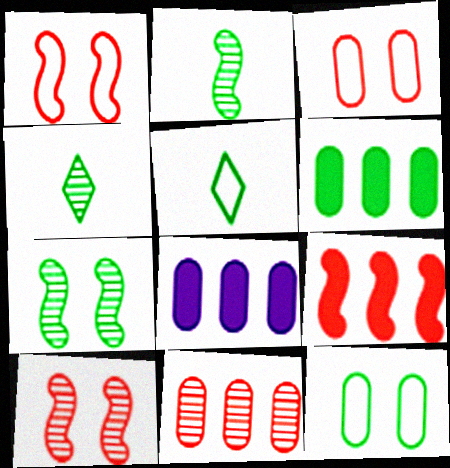[[1, 4, 8], 
[5, 6, 7], 
[5, 8, 10]]